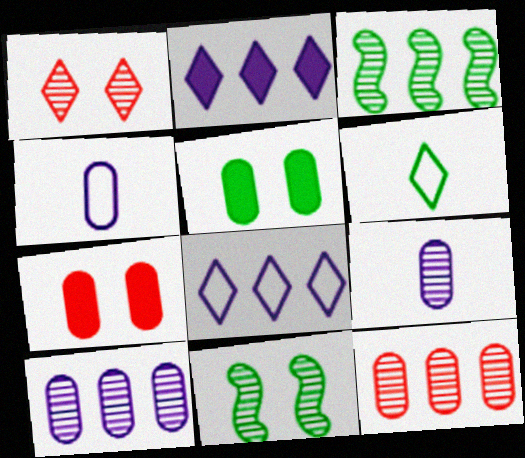[[1, 2, 6], 
[1, 3, 9], 
[3, 5, 6], 
[4, 5, 12]]